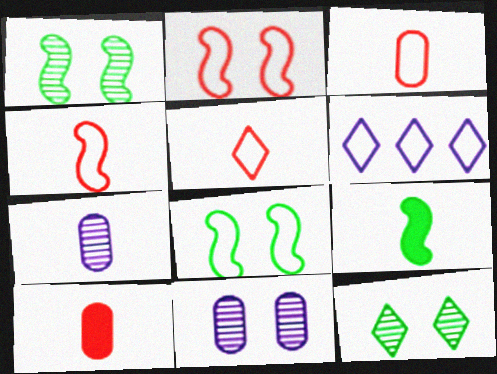[[1, 6, 10], 
[3, 4, 5], 
[3, 6, 8], 
[5, 7, 9]]